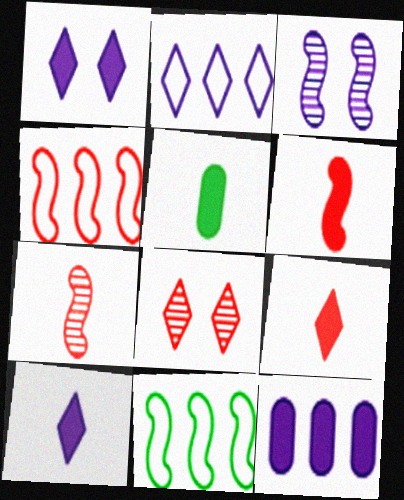[[3, 6, 11], 
[5, 6, 10]]